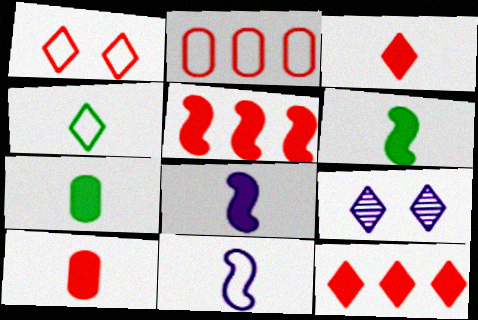[[2, 6, 9], 
[3, 7, 8], 
[4, 9, 12]]